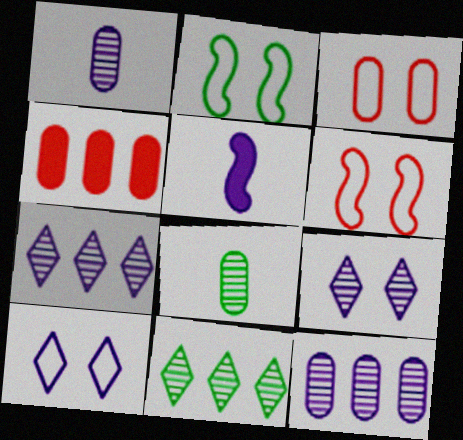[[2, 3, 10], 
[3, 5, 11], 
[5, 10, 12]]